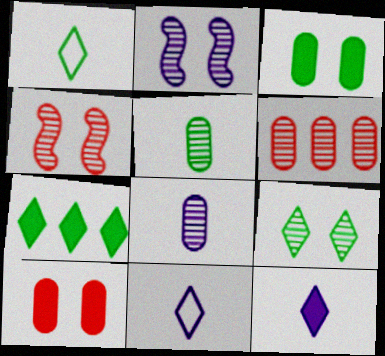[[1, 7, 9]]